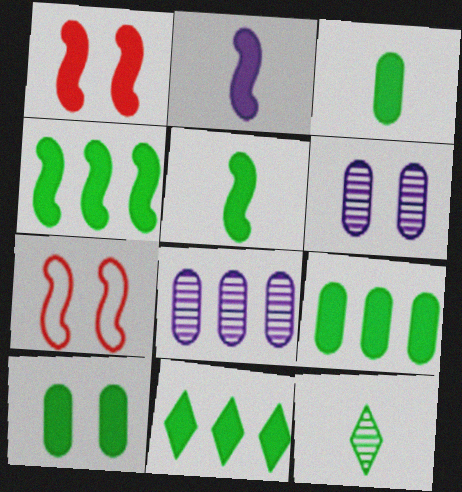[[1, 2, 4], 
[3, 9, 10], 
[4, 9, 11], 
[5, 10, 11]]